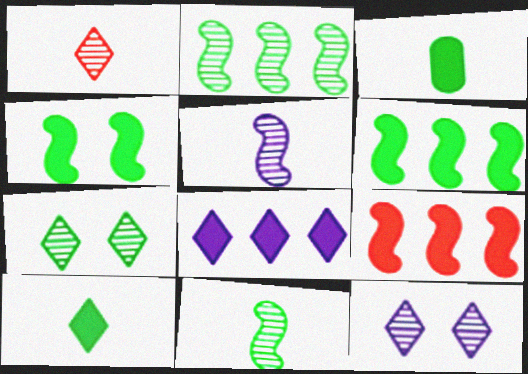[]